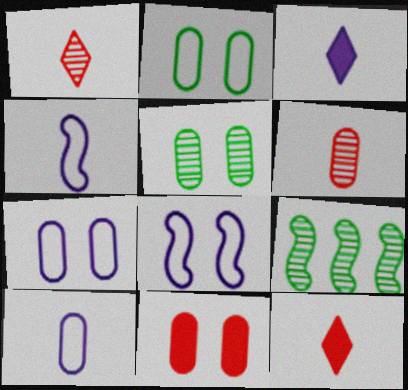[[5, 7, 11], 
[7, 9, 12]]